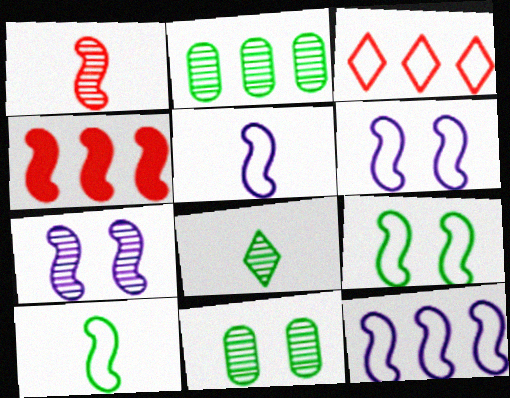[[4, 7, 10], 
[5, 6, 12]]